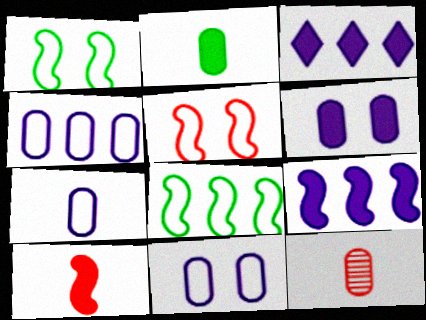[[1, 3, 12], 
[2, 7, 12], 
[4, 7, 11]]